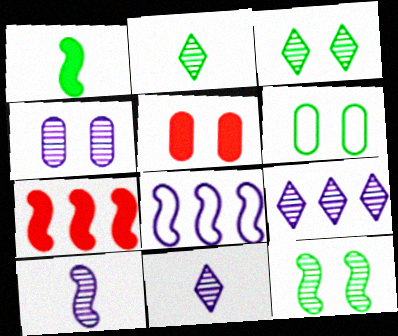[[2, 5, 8], 
[4, 5, 6], 
[4, 9, 10], 
[6, 7, 11]]